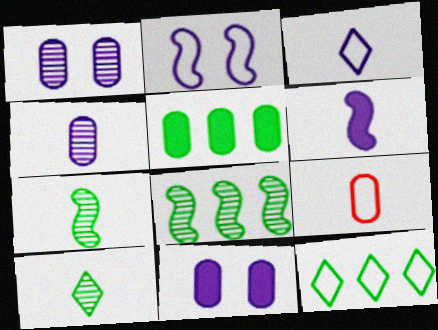[[1, 5, 9], 
[2, 9, 12], 
[3, 4, 6], 
[5, 8, 12], 
[6, 9, 10]]